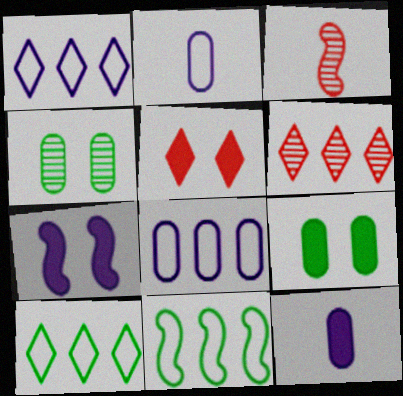[[1, 3, 9], 
[3, 7, 11], 
[5, 7, 9]]